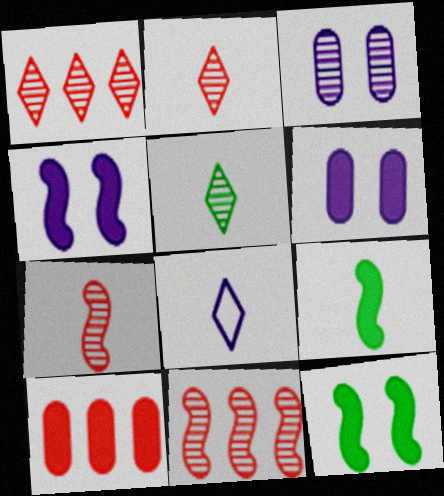[[3, 5, 11]]